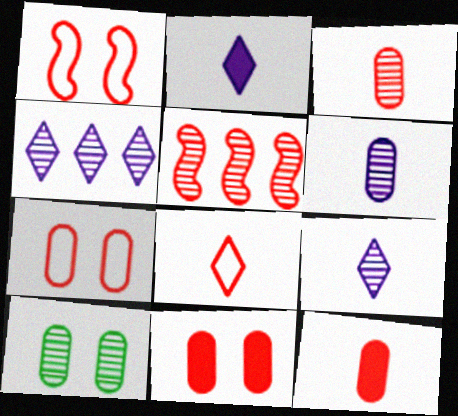[[5, 8, 11], 
[5, 9, 10]]